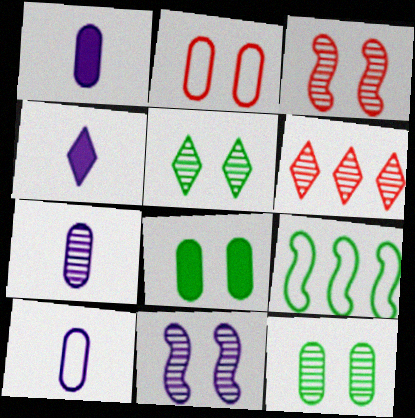[[1, 7, 10]]